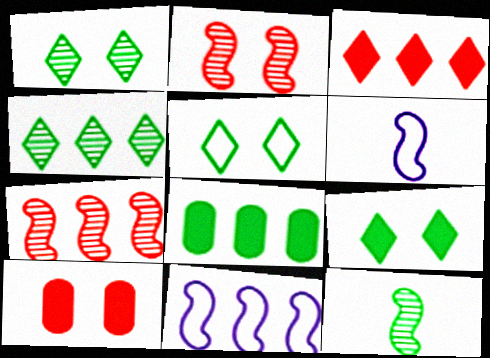[[1, 5, 9], 
[4, 6, 10], 
[5, 8, 12]]